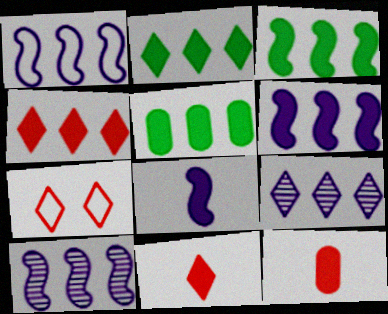[[1, 6, 10], 
[2, 3, 5], 
[4, 5, 6]]